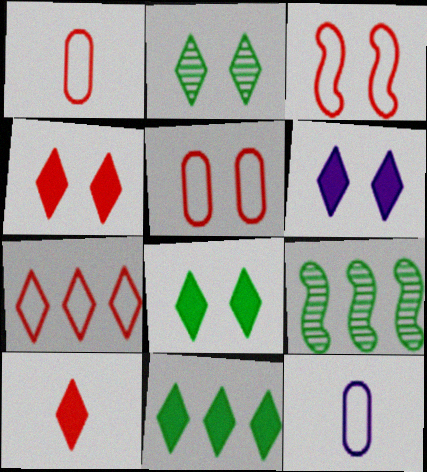[[1, 3, 7], 
[1, 6, 9], 
[4, 6, 8], 
[4, 9, 12], 
[6, 10, 11]]